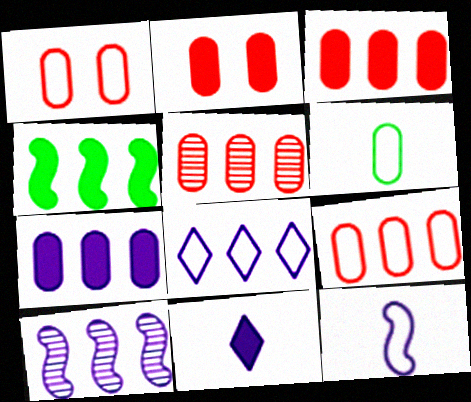[[2, 4, 11], 
[3, 5, 9], 
[4, 5, 8], 
[7, 8, 10]]